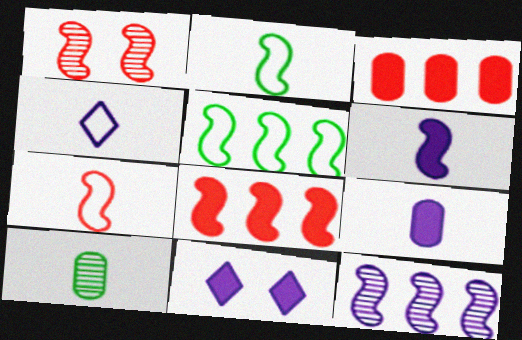[[1, 5, 6], 
[1, 7, 8], 
[5, 8, 12]]